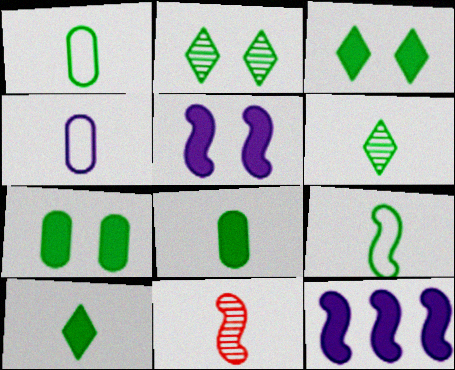[[4, 10, 11], 
[6, 8, 9]]